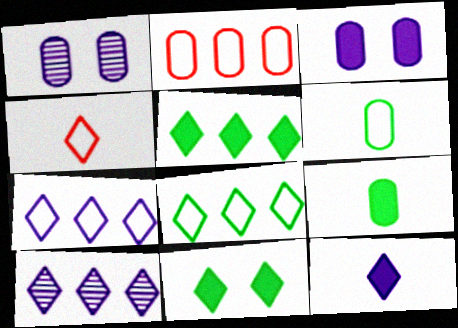[[1, 2, 9], 
[4, 10, 11]]